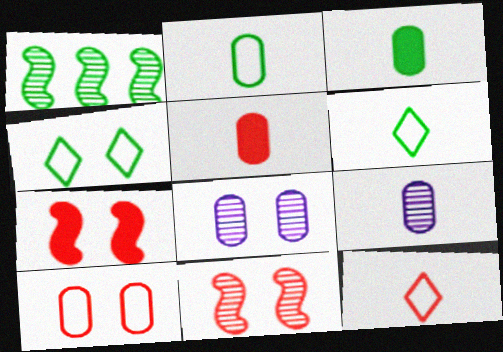[[1, 3, 4], 
[2, 5, 9], 
[4, 7, 8]]